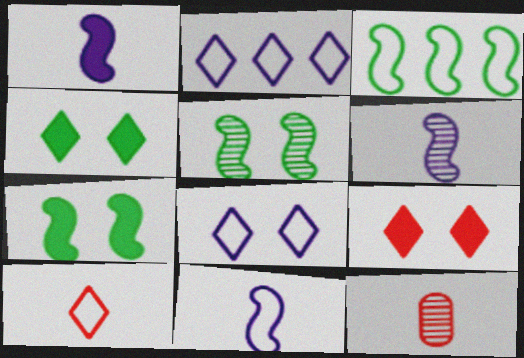[[1, 6, 11], 
[2, 7, 12]]